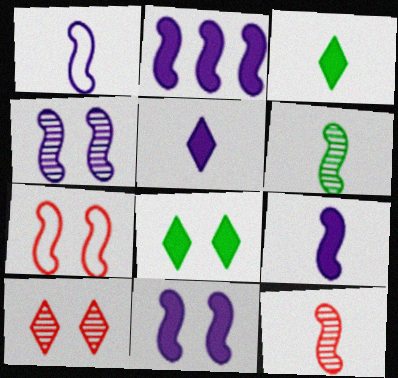[[1, 2, 4], 
[2, 6, 7], 
[2, 9, 11]]